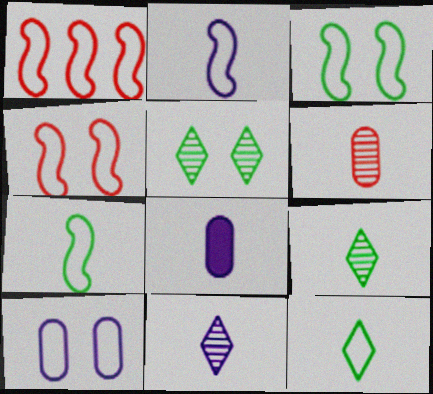[[1, 2, 3], 
[1, 5, 8], 
[1, 10, 12], 
[2, 8, 11]]